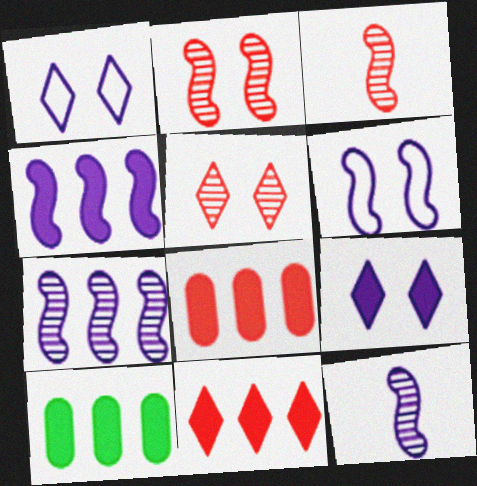[[1, 3, 10], 
[4, 6, 12], 
[4, 10, 11]]